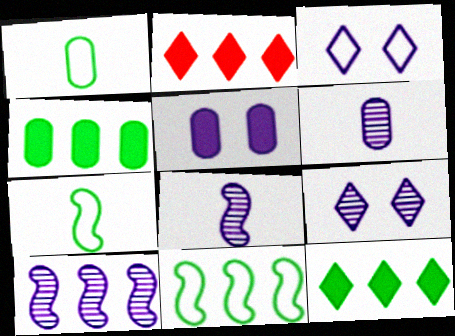[[6, 9, 10]]